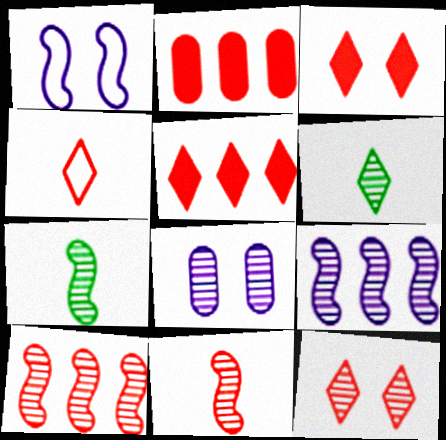[[1, 2, 6], 
[4, 5, 12], 
[6, 8, 10]]